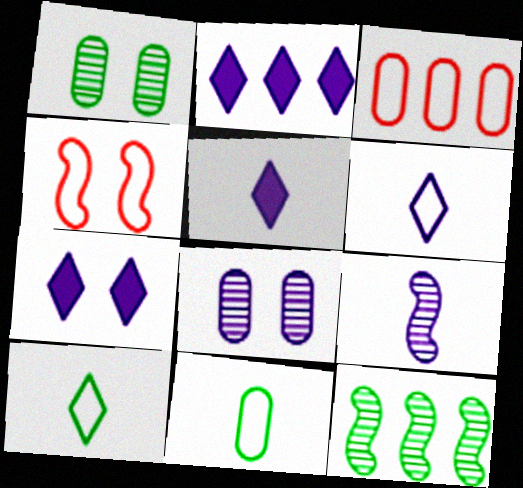[[1, 4, 7], 
[2, 3, 12], 
[2, 5, 7]]